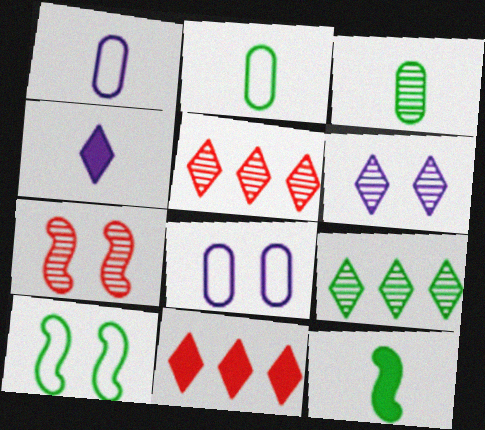[[5, 8, 12]]